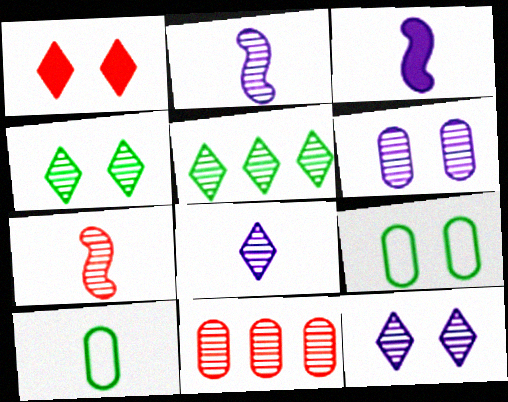[[2, 4, 11], 
[5, 6, 7]]